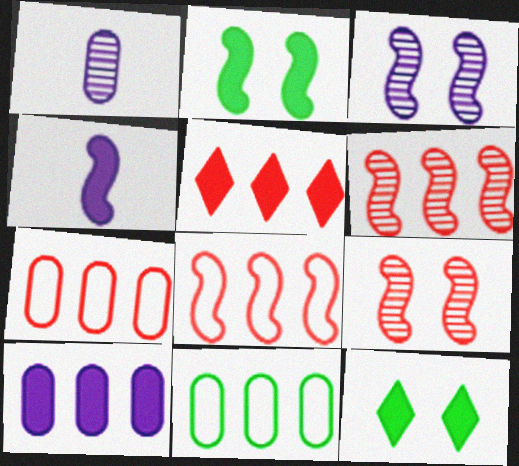[[1, 8, 12], 
[5, 6, 7]]